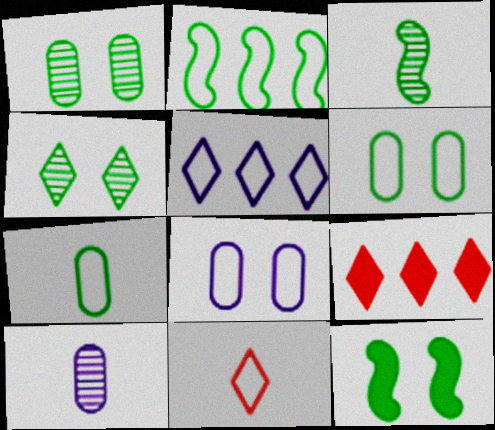[[2, 3, 12], 
[2, 8, 11], 
[3, 8, 9], 
[4, 6, 12]]